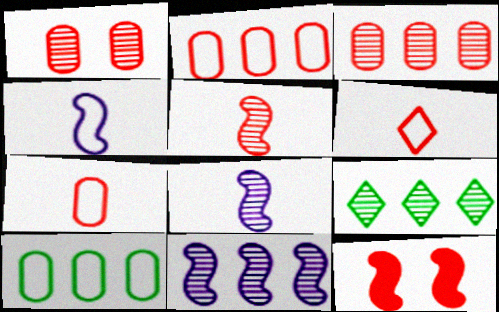[[1, 8, 9], 
[3, 6, 12], 
[3, 9, 11]]